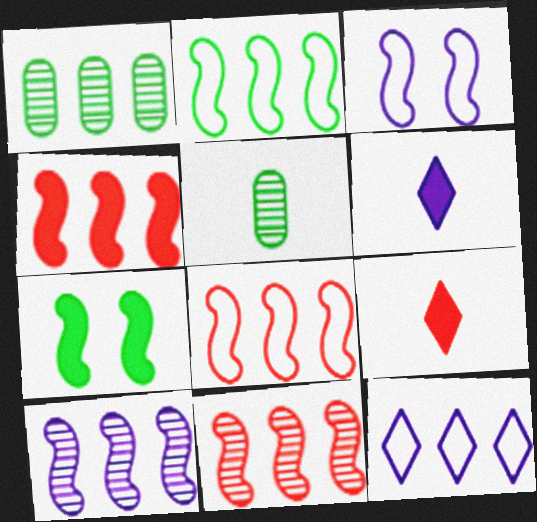[[1, 3, 9], 
[1, 4, 12], 
[2, 4, 10], 
[4, 8, 11]]